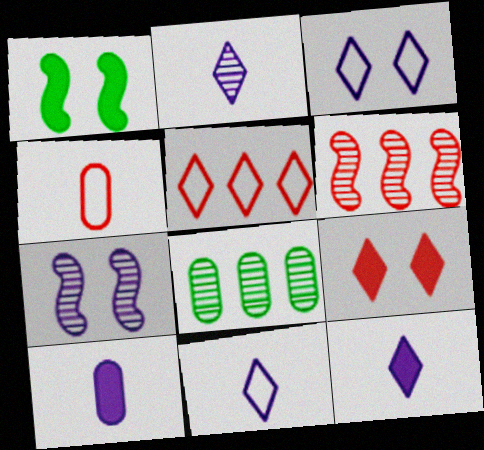[[2, 11, 12], 
[4, 6, 9]]